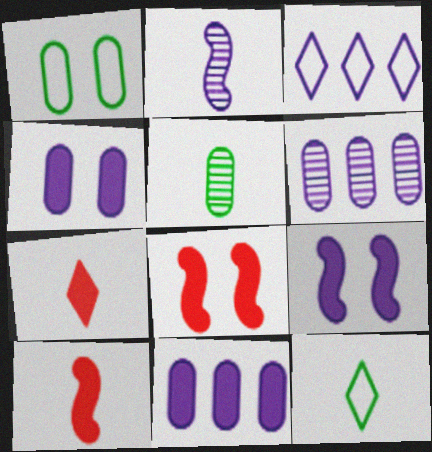[[2, 3, 4], 
[3, 5, 8], 
[6, 8, 12]]